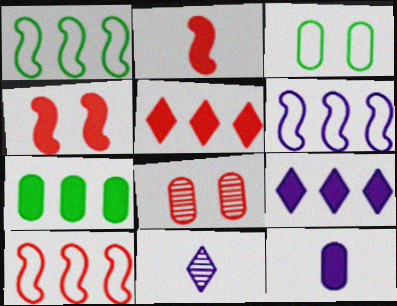[[1, 6, 10]]